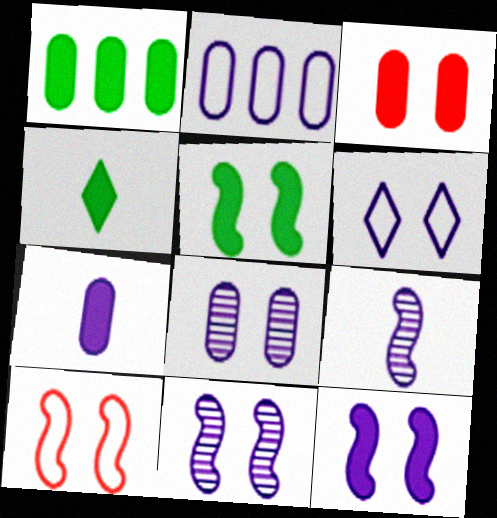[[1, 3, 7], 
[1, 4, 5], 
[2, 7, 8], 
[5, 10, 11], 
[6, 8, 12]]